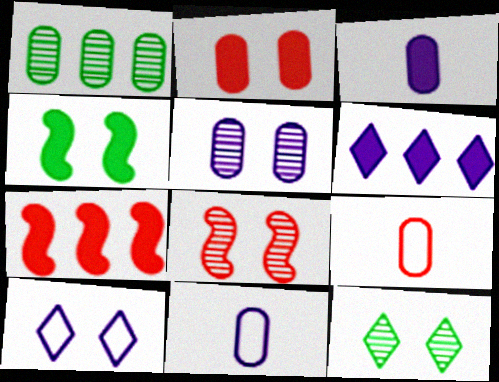[[1, 2, 11], 
[5, 8, 12], 
[7, 11, 12]]